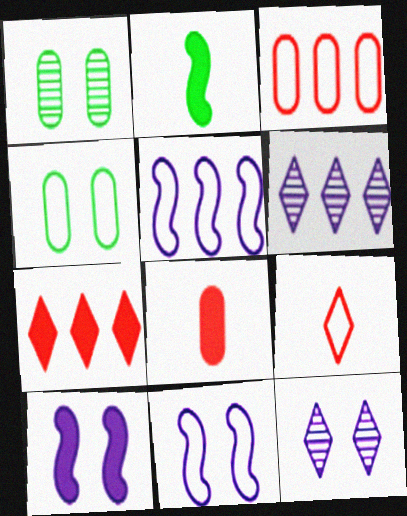[[2, 3, 12], 
[4, 5, 9]]